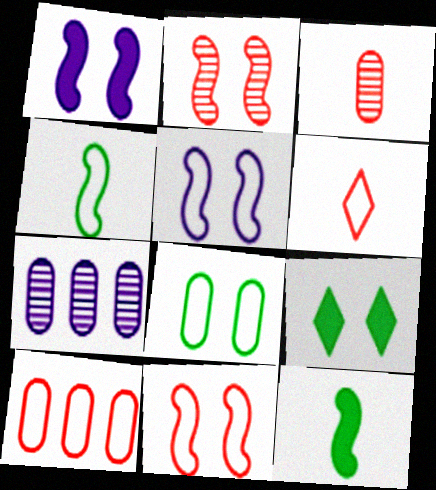[[6, 10, 11]]